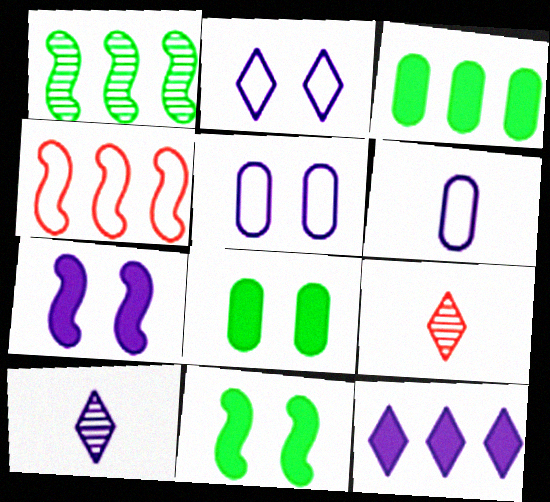[[2, 10, 12], 
[4, 8, 10]]